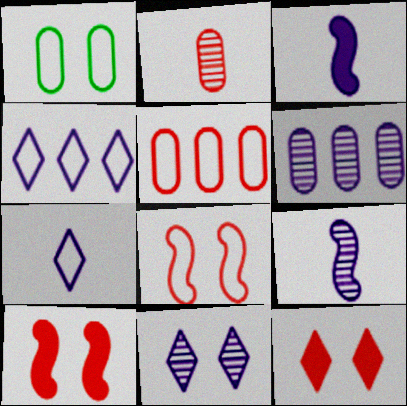[[1, 10, 11], 
[6, 9, 11]]